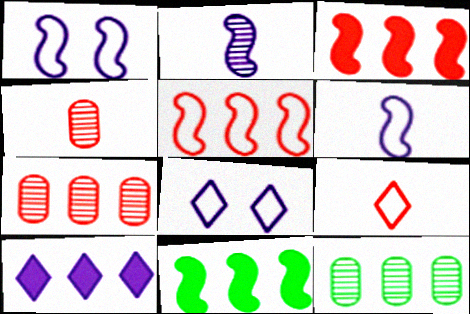[[4, 8, 11], 
[5, 10, 12]]